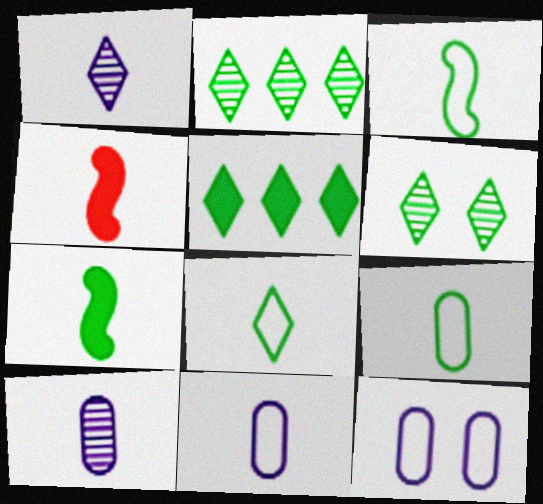[[1, 4, 9], 
[2, 4, 12], 
[3, 8, 9], 
[4, 8, 10], 
[5, 6, 8]]